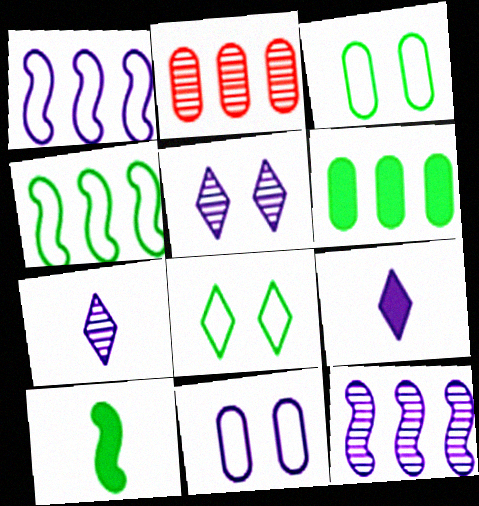[[9, 11, 12]]